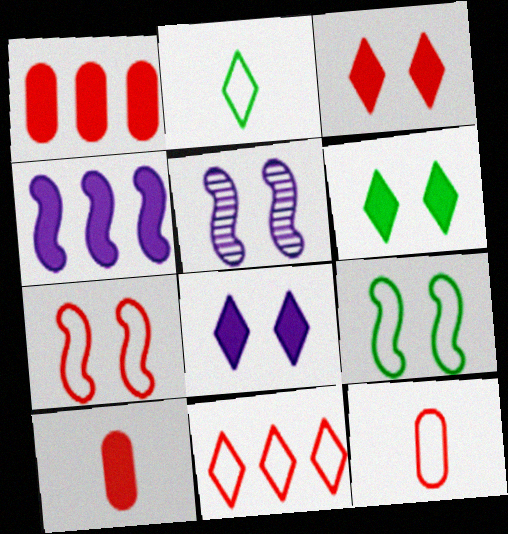[[1, 2, 5], 
[3, 6, 8], 
[4, 6, 10], 
[7, 11, 12]]